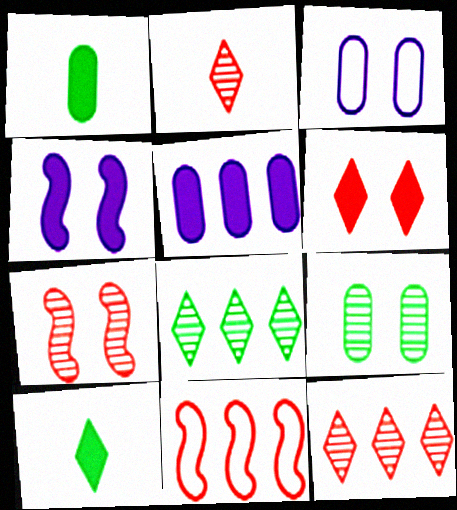[[5, 8, 11]]